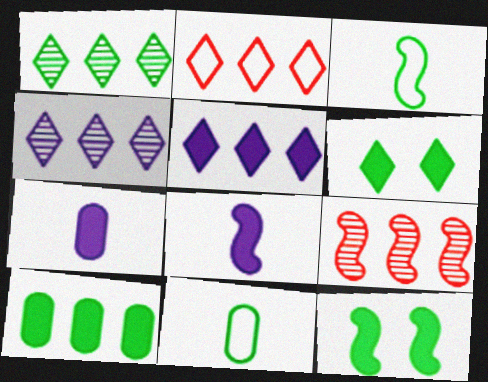[[1, 2, 5], 
[1, 11, 12]]